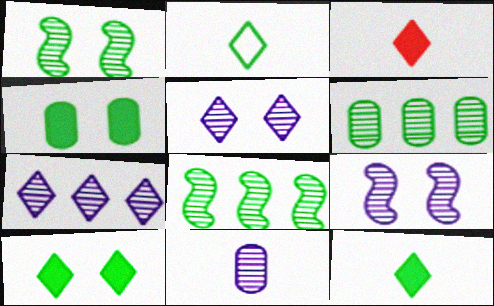[[2, 4, 8], 
[7, 9, 11]]